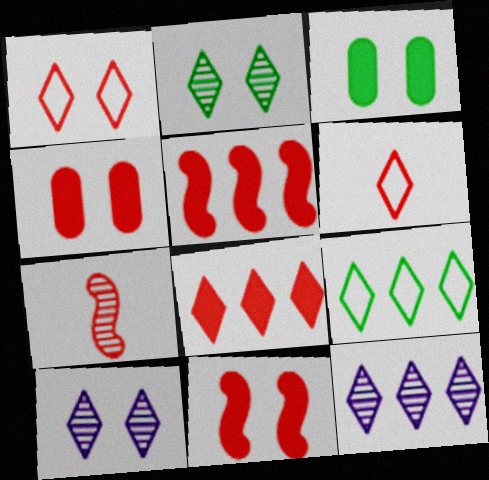[[8, 9, 12]]